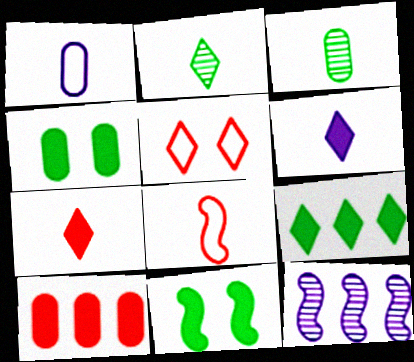[[3, 6, 8], 
[6, 10, 11], 
[8, 11, 12]]